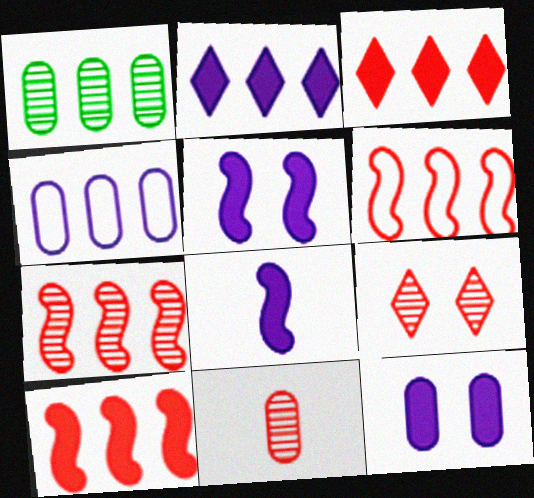[[1, 2, 6], 
[2, 8, 12], 
[6, 7, 10], 
[7, 9, 11]]